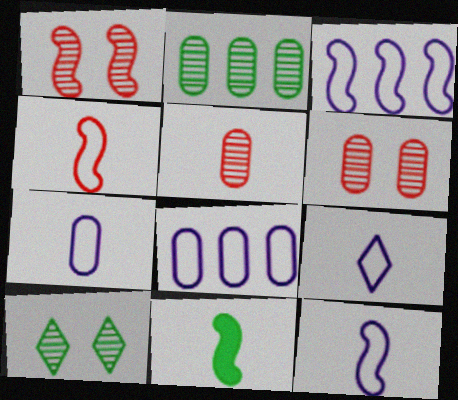[[1, 3, 11], 
[5, 9, 11], 
[7, 9, 12]]